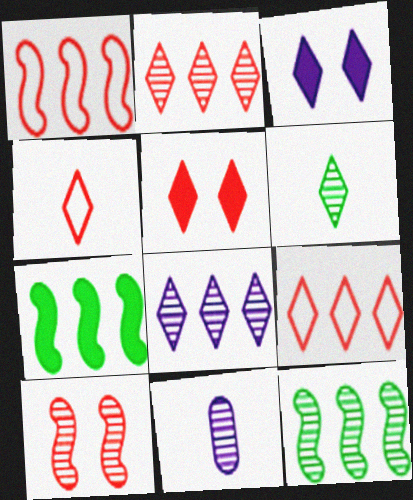[[2, 4, 5], 
[3, 6, 9]]